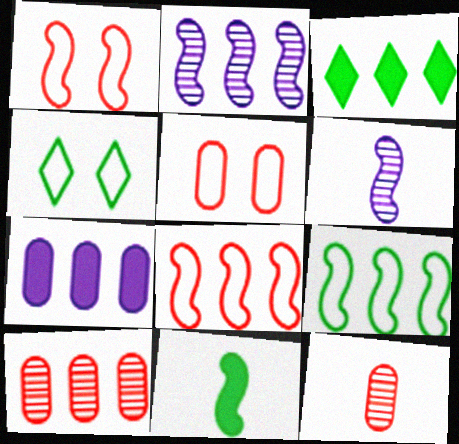[[1, 2, 11], 
[3, 5, 6]]